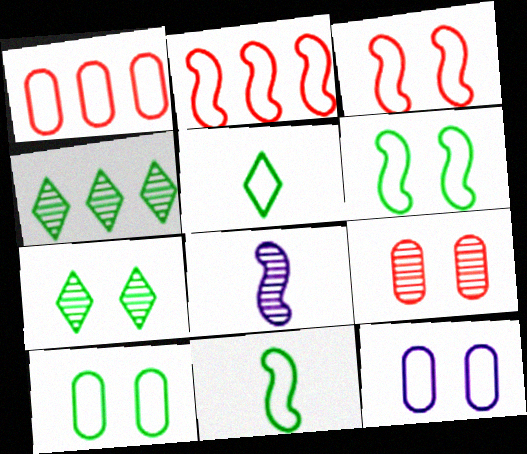[[2, 5, 12], 
[4, 8, 9]]